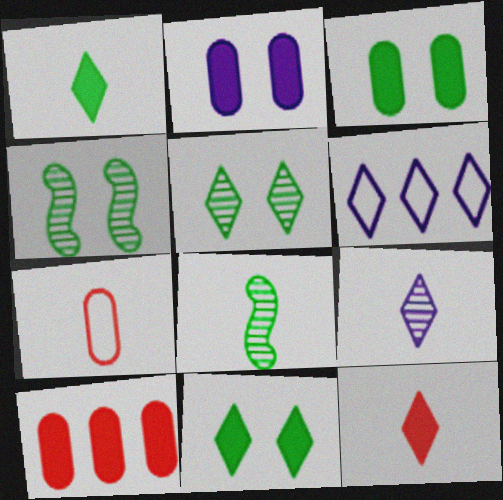[[5, 6, 12]]